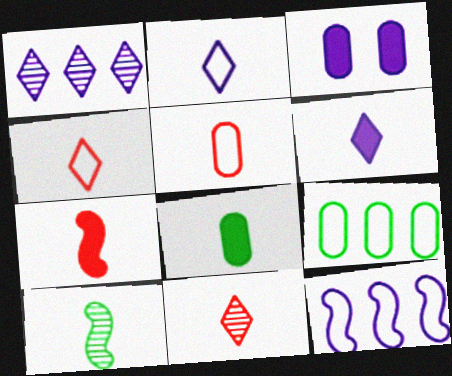[[5, 6, 10], 
[5, 7, 11], 
[6, 7, 8]]